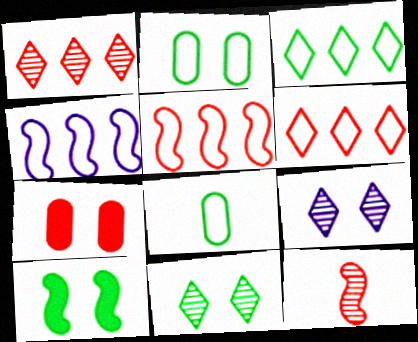[[2, 10, 11], 
[4, 10, 12], 
[6, 7, 12]]